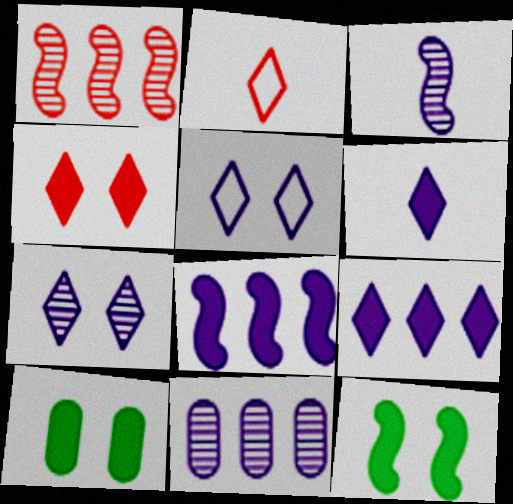[[2, 11, 12], 
[3, 7, 11]]